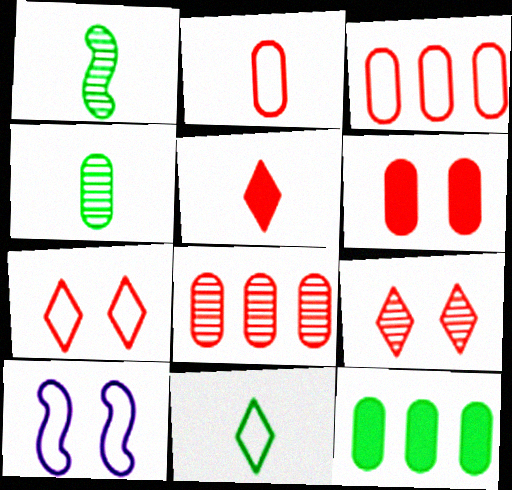[[2, 6, 8], 
[3, 10, 11]]